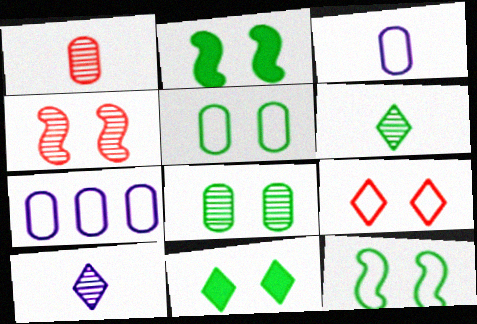[[8, 11, 12]]